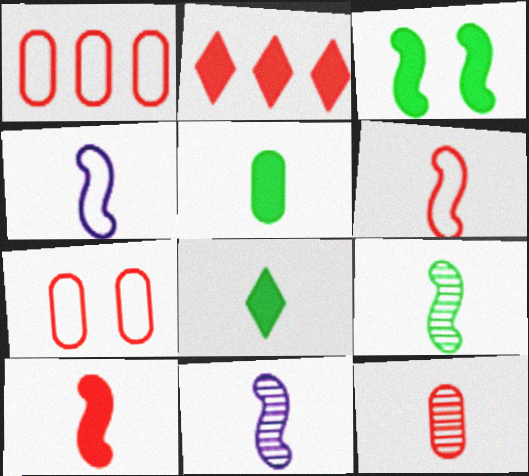[[4, 8, 12], 
[4, 9, 10]]